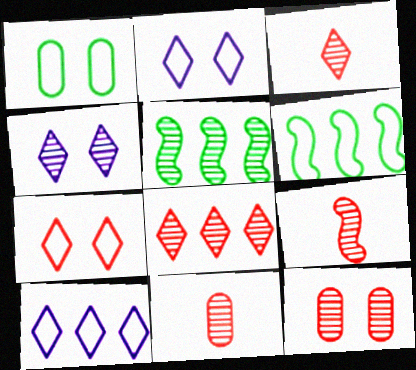[[3, 9, 11], 
[4, 5, 11], 
[8, 9, 12]]